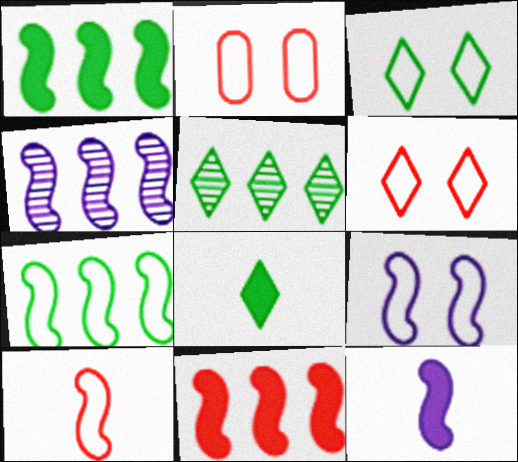[[2, 3, 9], 
[2, 4, 8], 
[2, 5, 12], 
[3, 5, 8], 
[4, 7, 11], 
[4, 9, 12], 
[7, 9, 10]]